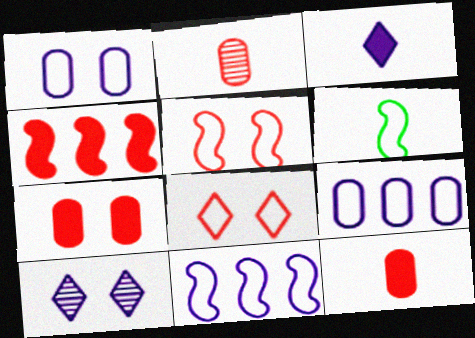[[2, 3, 6], 
[2, 4, 8], 
[5, 6, 11], 
[6, 8, 9]]